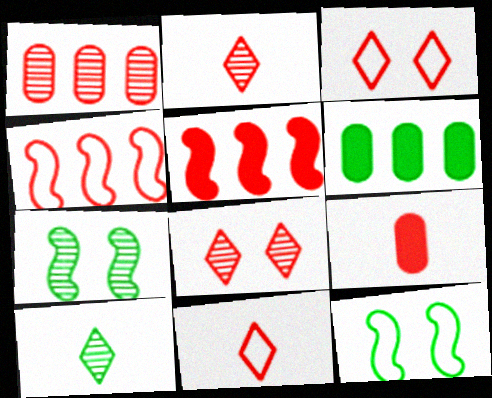[[4, 8, 9], 
[6, 10, 12]]